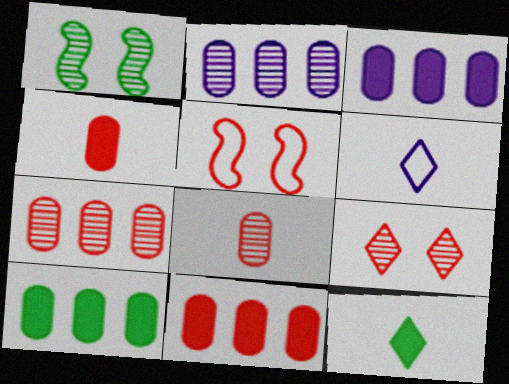[[1, 6, 11], 
[2, 5, 12], 
[3, 10, 11]]